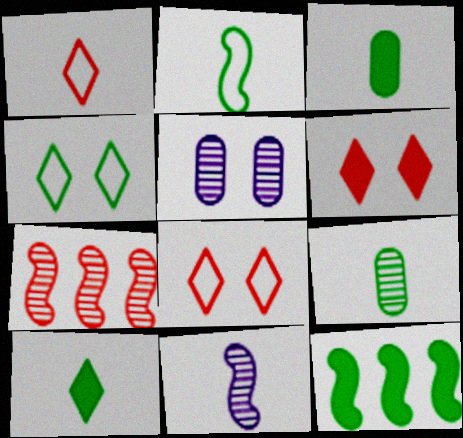[[1, 3, 11], 
[1, 5, 12], 
[2, 9, 10], 
[4, 9, 12]]